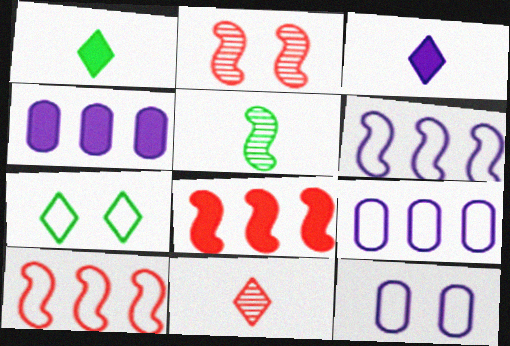[[1, 2, 9]]